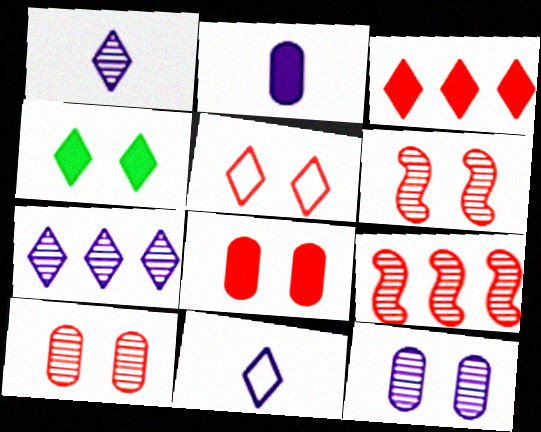[[5, 6, 8]]